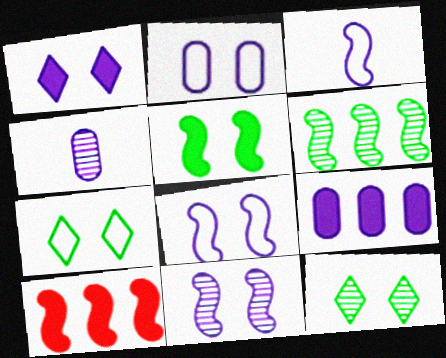[[1, 2, 11], 
[2, 4, 9], 
[4, 7, 10]]